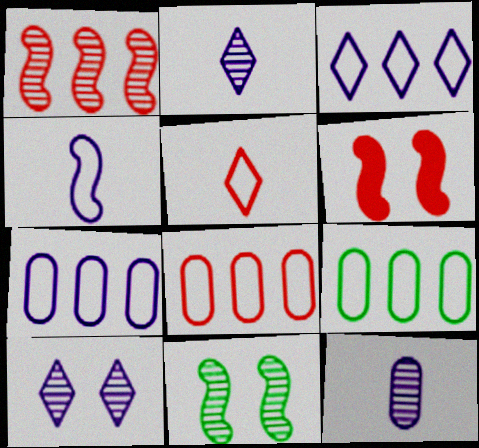[[2, 6, 9], 
[7, 8, 9]]